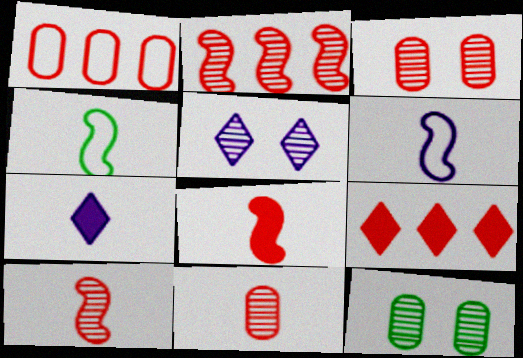[[1, 2, 9], 
[4, 7, 11], 
[6, 9, 12]]